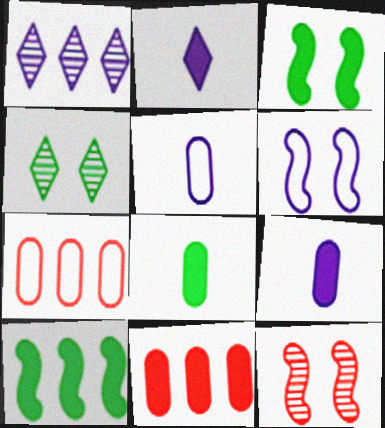[[1, 6, 9], 
[1, 7, 10], 
[2, 3, 11], 
[3, 6, 12]]